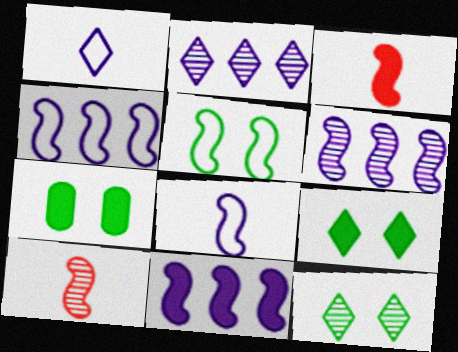[[3, 5, 6], 
[4, 6, 11], 
[5, 7, 12], 
[5, 10, 11]]